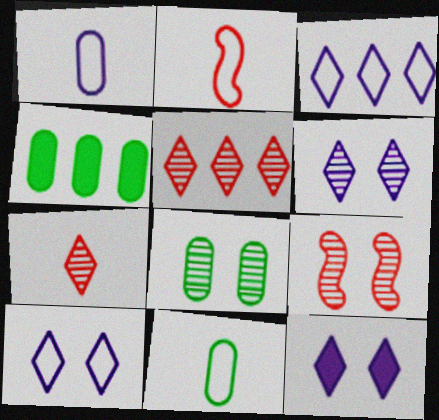[[2, 4, 6], 
[4, 8, 11], 
[6, 8, 9], 
[6, 10, 12]]